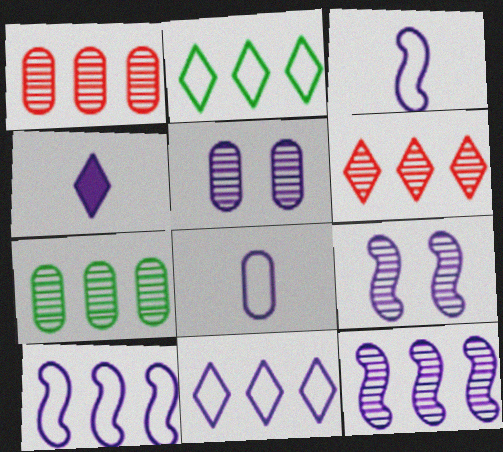[[4, 5, 10], 
[6, 7, 12]]